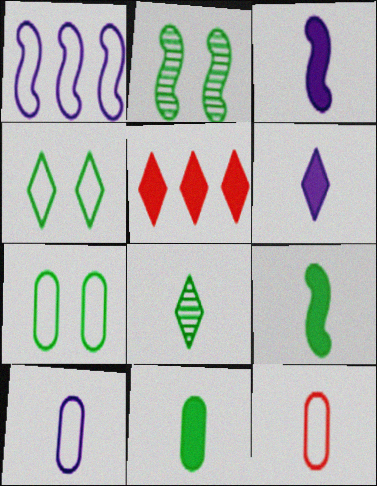[[1, 4, 12], 
[2, 5, 10], 
[3, 8, 12]]